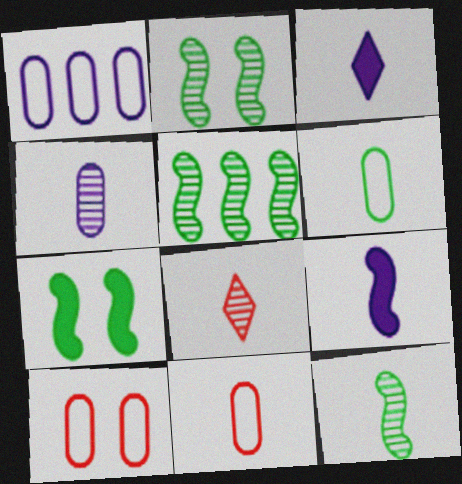[[1, 6, 10], 
[1, 7, 8], 
[2, 5, 12], 
[3, 5, 10], 
[3, 11, 12], 
[4, 8, 12], 
[6, 8, 9]]